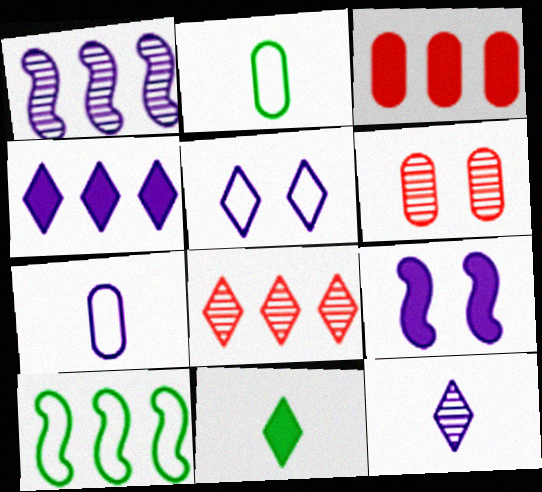[[2, 8, 9], 
[3, 9, 11], 
[4, 5, 12], 
[5, 8, 11]]